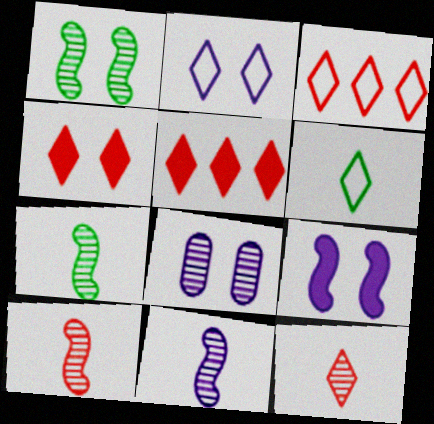[[2, 3, 6], 
[2, 8, 9], 
[3, 4, 12], 
[7, 10, 11]]